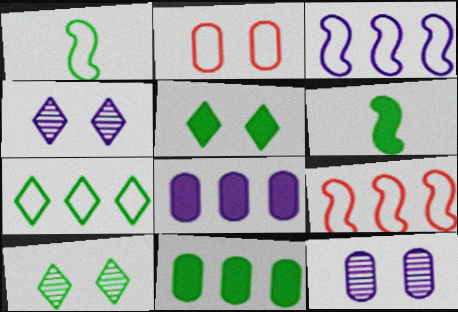[[1, 10, 11], 
[5, 6, 11]]